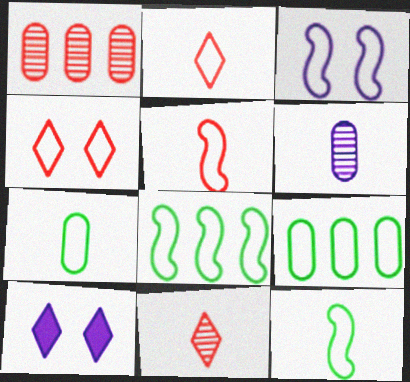[[1, 10, 12], 
[2, 3, 9], 
[3, 5, 8]]